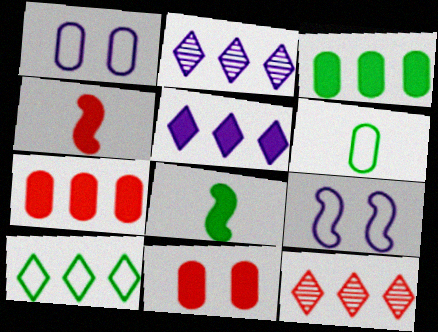[[1, 8, 12], 
[5, 8, 11], 
[5, 10, 12]]